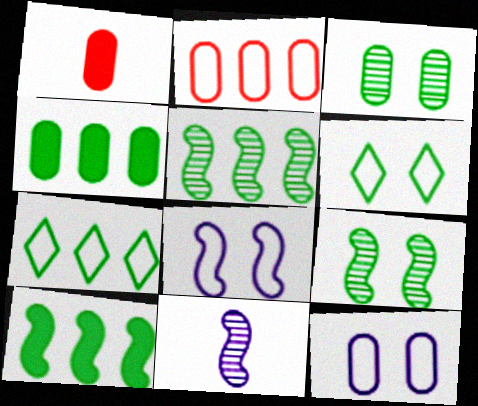[[4, 5, 7]]